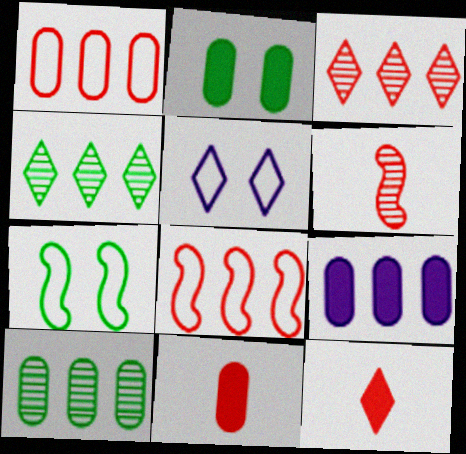[[1, 9, 10], 
[2, 9, 11], 
[4, 5, 12], 
[4, 8, 9]]